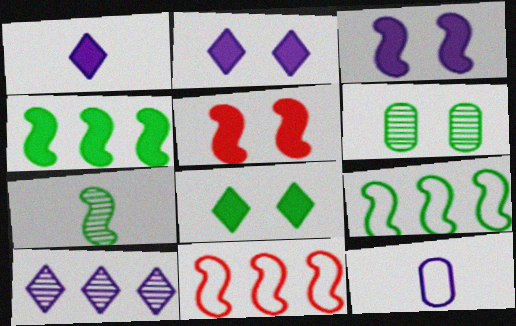[[1, 6, 11], 
[3, 7, 11], 
[3, 10, 12]]